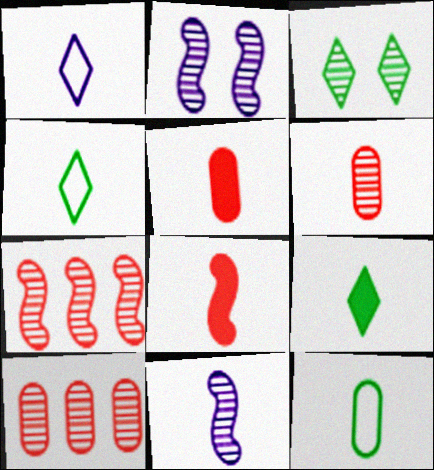[[3, 10, 11], 
[4, 5, 11]]